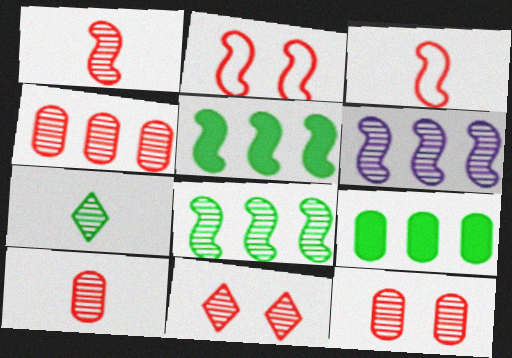[[1, 4, 11], 
[4, 10, 12], 
[6, 7, 12]]